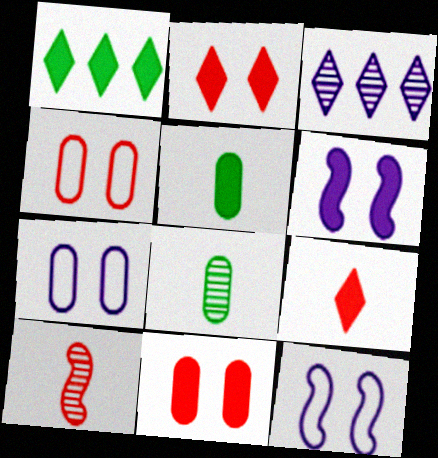[[1, 7, 10]]